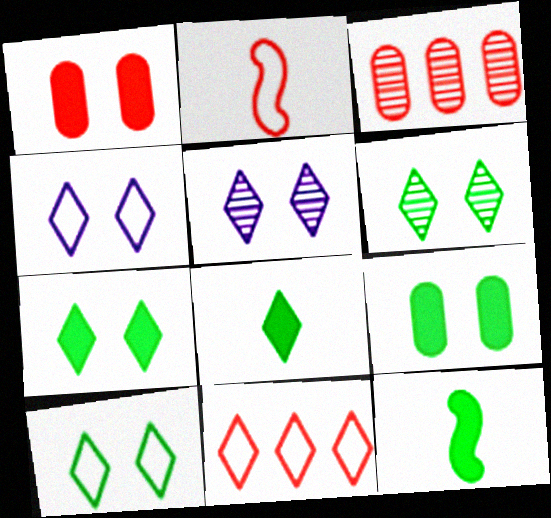[[3, 4, 12], 
[5, 8, 11], 
[6, 7, 10]]